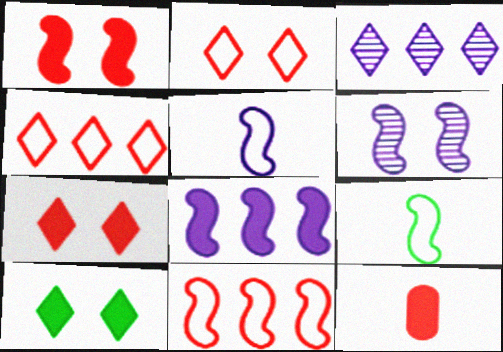[[5, 6, 8], 
[8, 10, 12]]